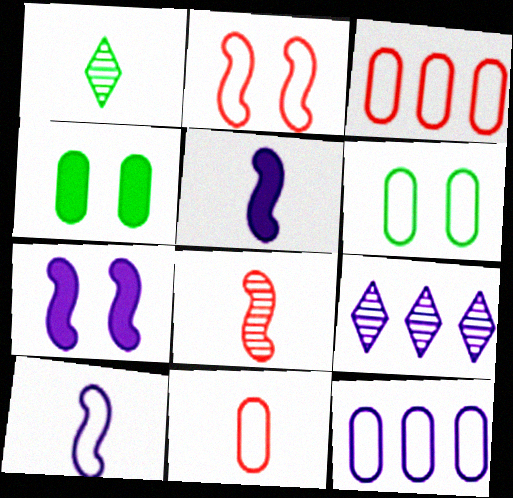[[1, 3, 7], 
[1, 5, 11], 
[6, 11, 12]]